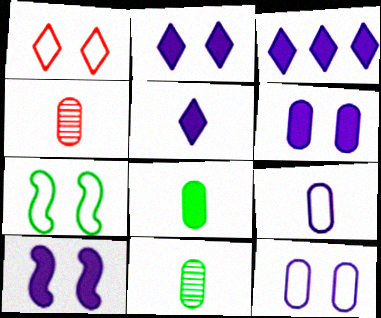[[1, 7, 12], 
[2, 3, 5], 
[2, 6, 10], 
[3, 4, 7], 
[4, 8, 9]]